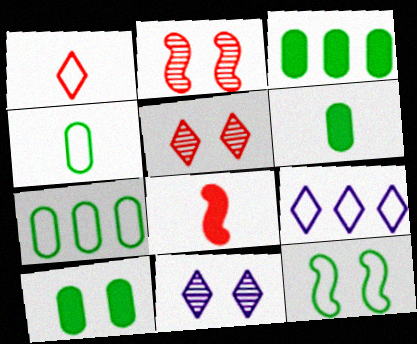[[2, 6, 9], 
[3, 6, 10], 
[7, 8, 11]]